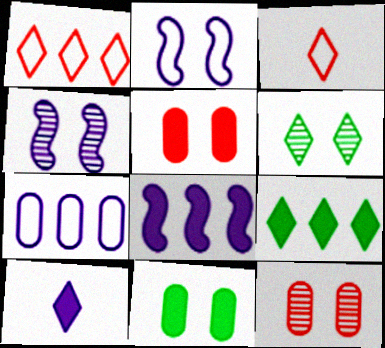[[1, 6, 10], 
[2, 5, 6], 
[4, 6, 12], 
[4, 7, 10]]